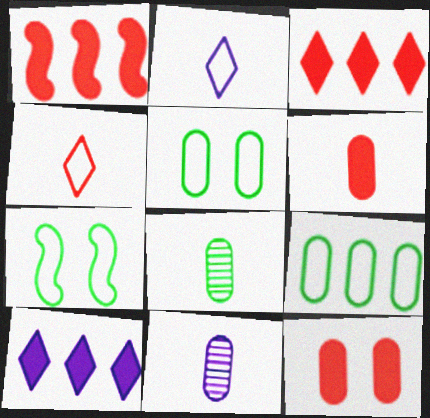[[3, 7, 11], 
[9, 11, 12]]